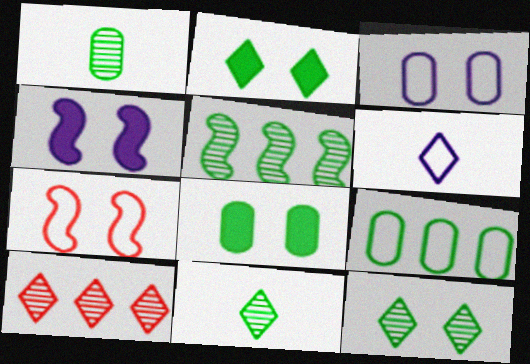[[1, 5, 12], 
[1, 8, 9], 
[2, 6, 10], 
[6, 7, 9]]